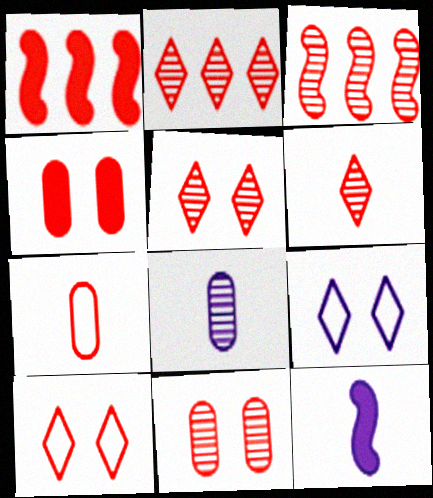[[1, 5, 7], 
[2, 5, 6], 
[3, 6, 11]]